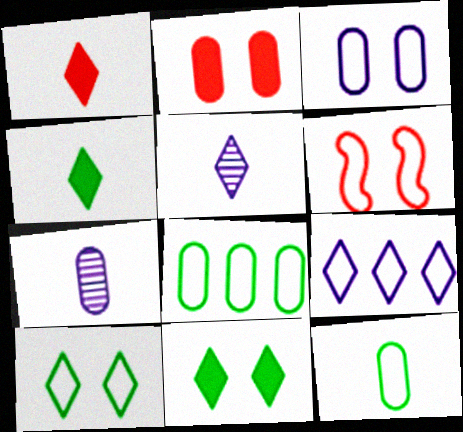[[2, 7, 8], 
[3, 6, 10], 
[6, 9, 12]]